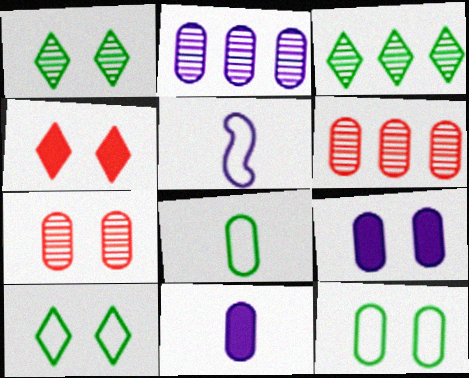[[6, 8, 9], 
[6, 11, 12], 
[7, 9, 12]]